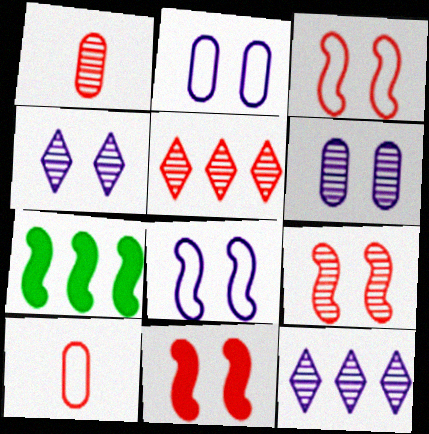[[1, 5, 9], 
[3, 9, 11], 
[4, 7, 10], 
[5, 10, 11]]